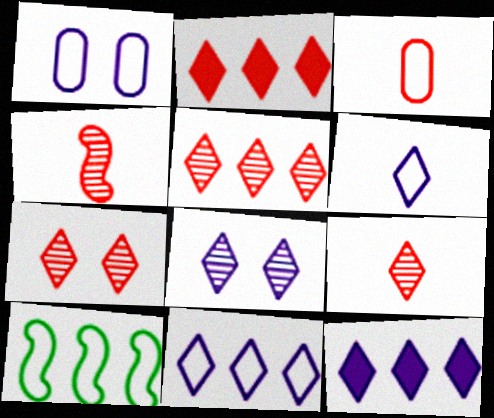[[5, 7, 9], 
[6, 8, 12]]